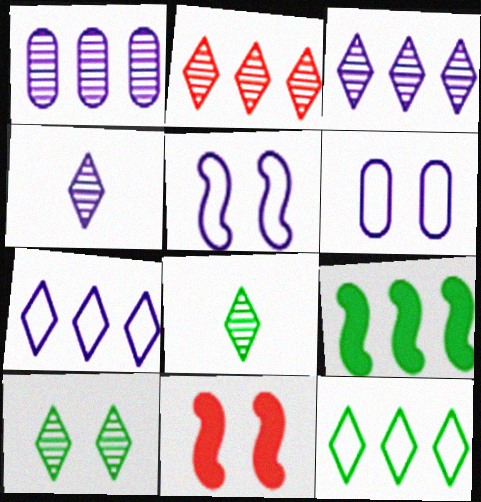[[2, 4, 10], 
[6, 10, 11]]